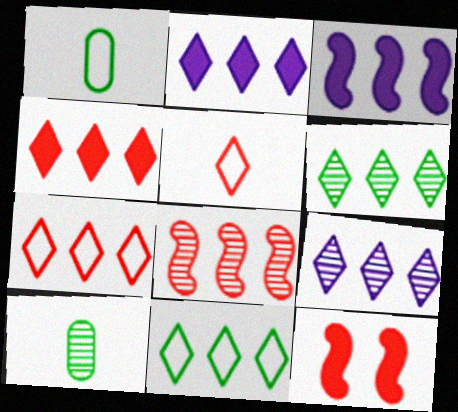[[1, 9, 12], 
[2, 6, 7], 
[4, 9, 11]]